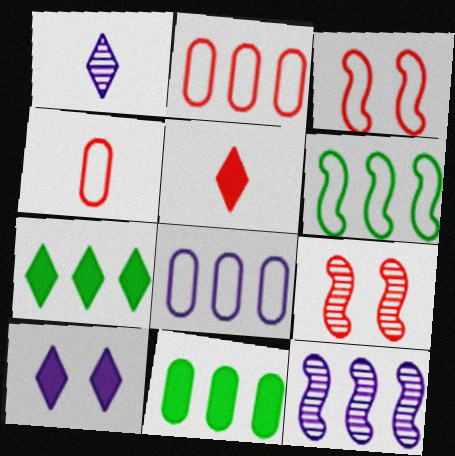[[1, 3, 11], 
[2, 5, 9], 
[2, 7, 12], 
[5, 7, 10]]